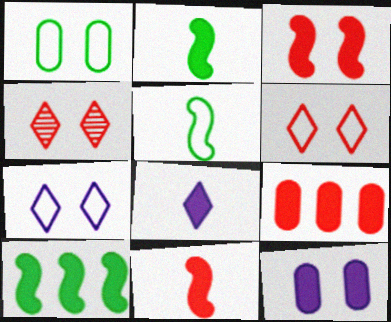[]